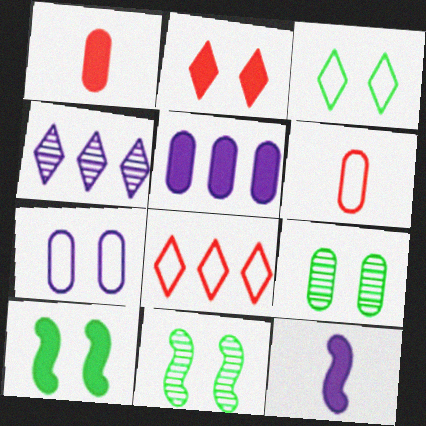[[2, 7, 11], 
[3, 9, 10], 
[4, 6, 10], 
[4, 7, 12], 
[5, 6, 9], 
[8, 9, 12]]